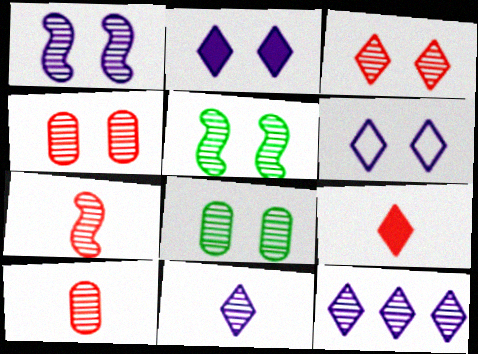[[1, 3, 8], 
[5, 10, 12], 
[7, 8, 12]]